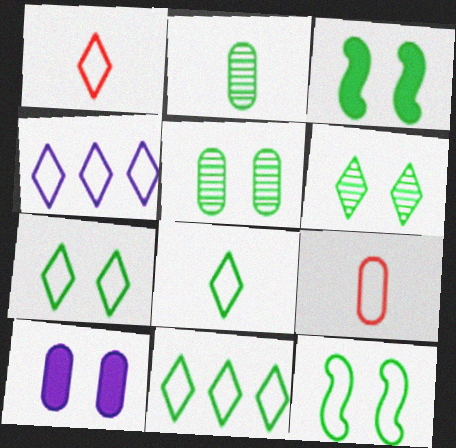[[1, 4, 7], 
[2, 3, 11], 
[3, 5, 7], 
[4, 9, 12], 
[7, 8, 11]]